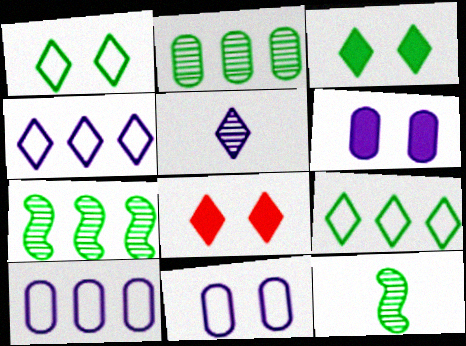[[5, 8, 9], 
[8, 10, 12]]